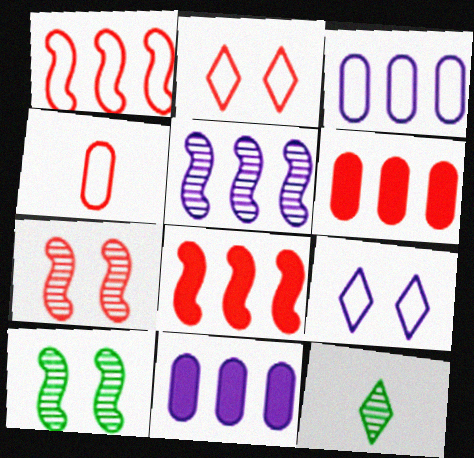[[1, 2, 4]]